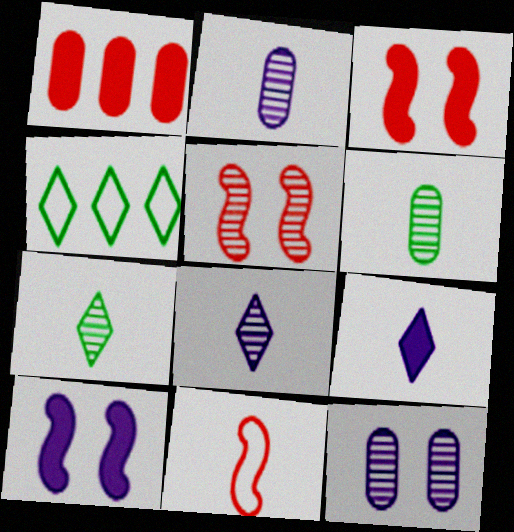[[2, 3, 4], 
[6, 9, 11]]